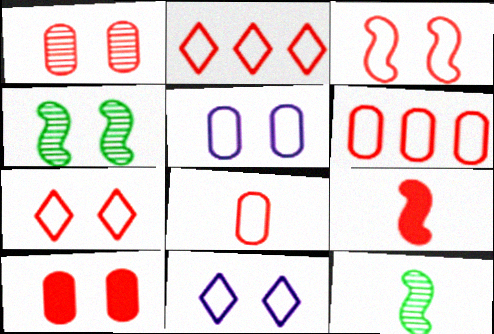[[1, 2, 9], 
[2, 3, 8], 
[4, 10, 11]]